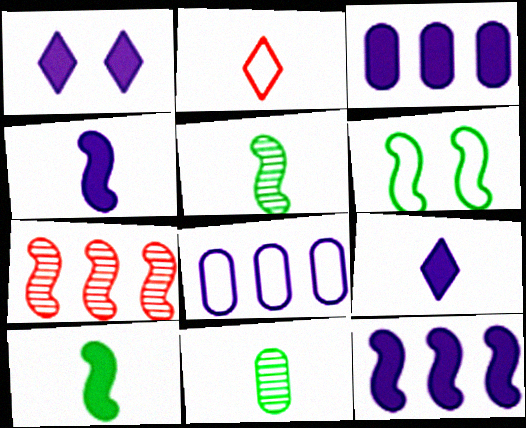[[1, 3, 4], 
[2, 4, 11], 
[2, 6, 8], 
[4, 6, 7]]